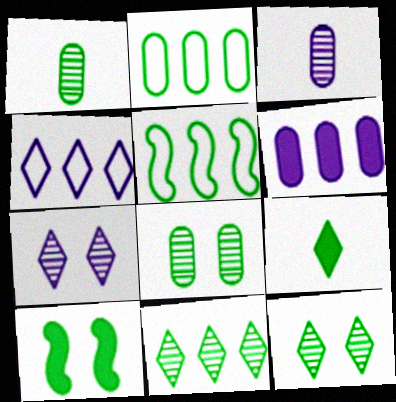[[5, 8, 9]]